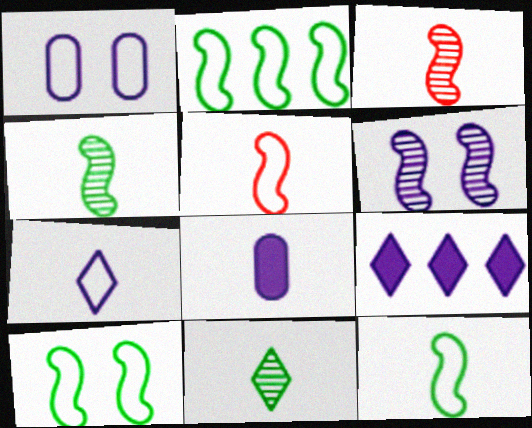[[2, 10, 12], 
[5, 8, 11]]